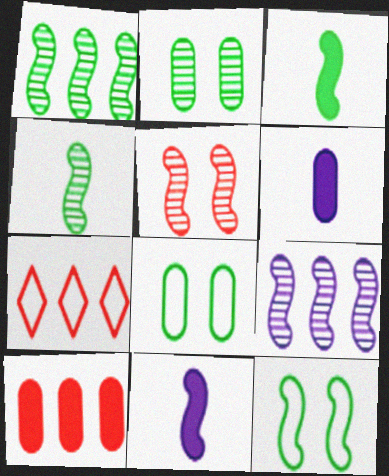[[1, 3, 12], 
[2, 7, 11], 
[4, 5, 9]]